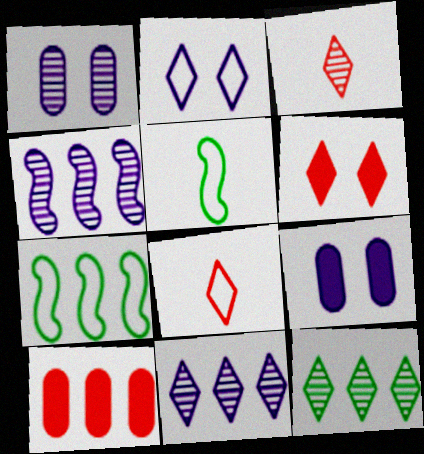[[3, 7, 9], 
[7, 10, 11]]